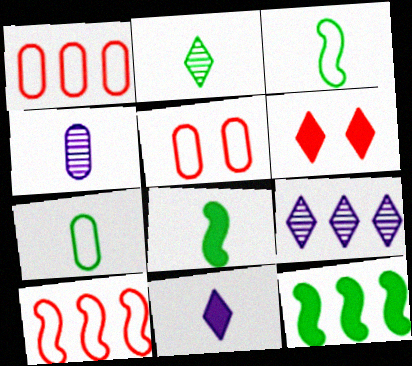[[1, 9, 12], 
[2, 7, 8], 
[5, 8, 9]]